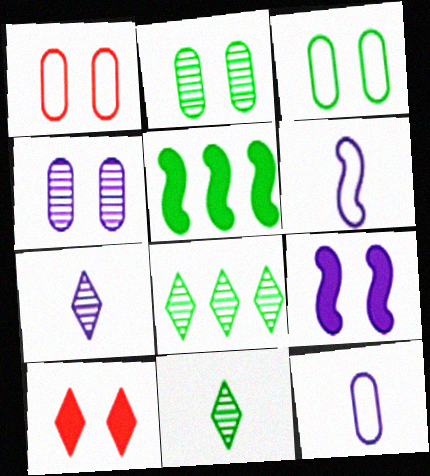[[1, 5, 7], 
[3, 5, 11]]